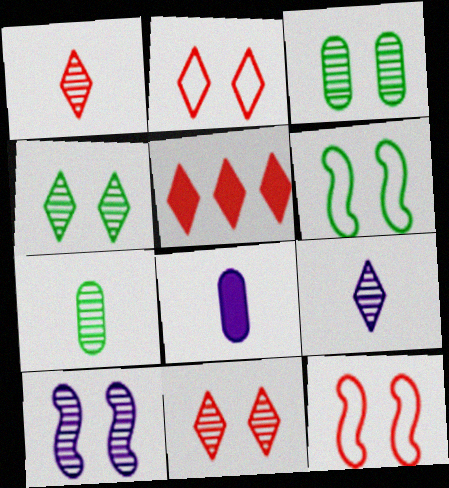[[1, 2, 5], 
[3, 10, 11]]